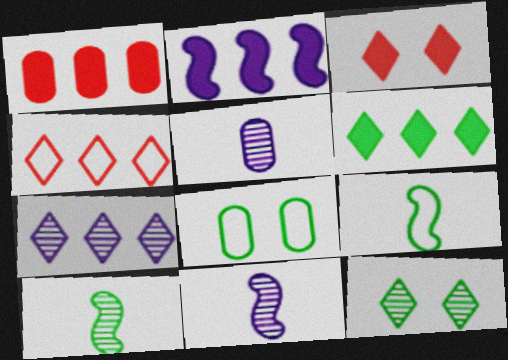[[1, 2, 6], 
[1, 5, 8], 
[4, 6, 7], 
[6, 8, 10]]